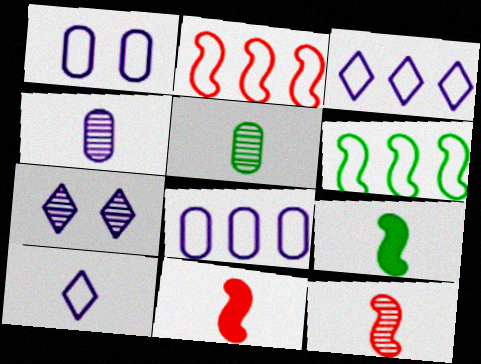[[5, 10, 11]]